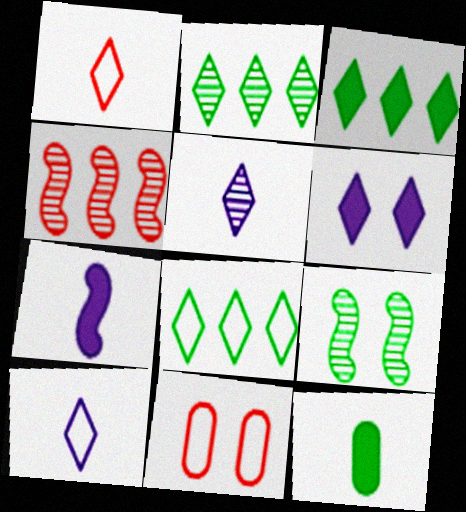[[1, 2, 6], 
[2, 3, 8], 
[2, 7, 11], 
[6, 9, 11], 
[8, 9, 12]]